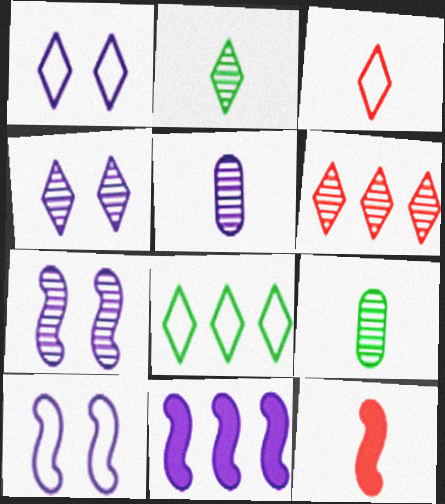[[1, 3, 8], 
[1, 5, 11], 
[2, 4, 6], 
[6, 7, 9]]